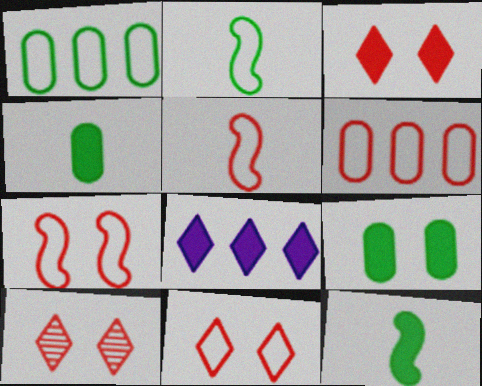[[3, 10, 11], 
[5, 6, 11]]